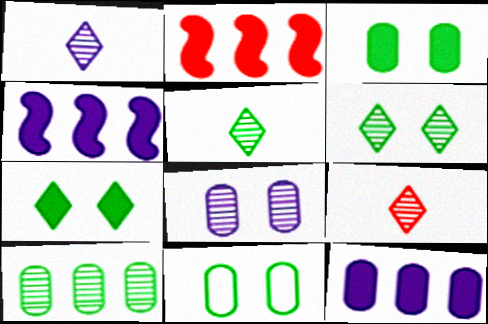[[1, 2, 11], 
[1, 5, 9], 
[4, 9, 11]]